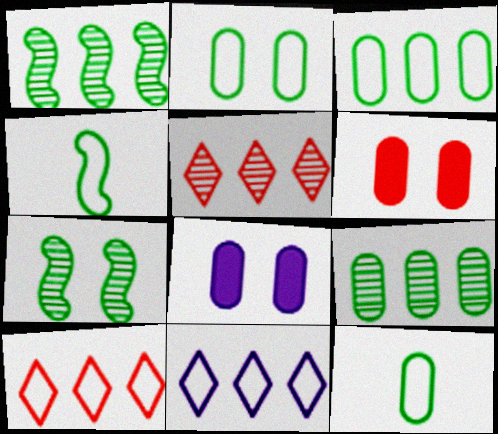[[2, 3, 12], 
[4, 5, 8]]